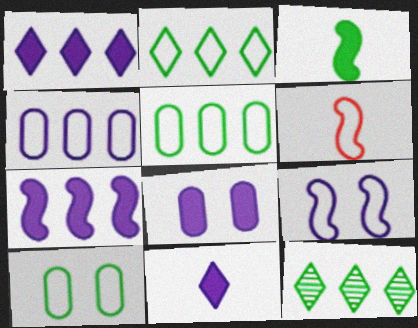[[3, 10, 12], 
[6, 8, 12], 
[7, 8, 11]]